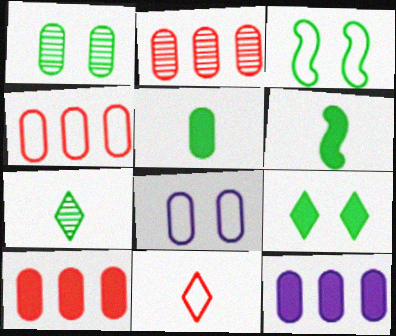[[1, 3, 9], 
[2, 4, 10], 
[2, 5, 8]]